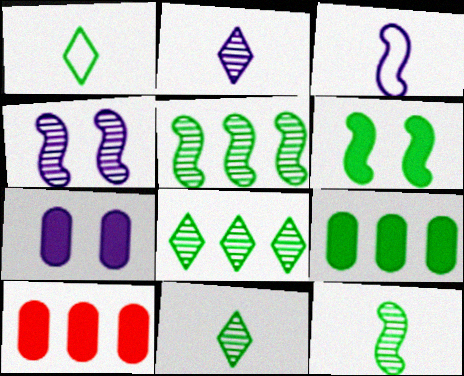[[1, 4, 10]]